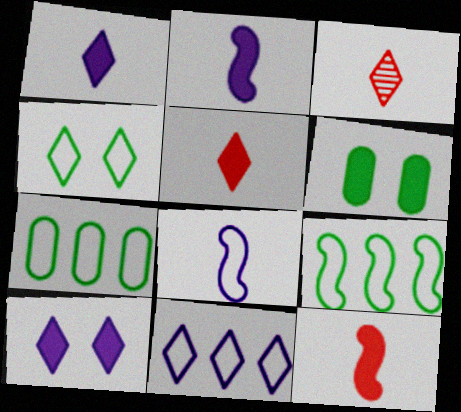[]